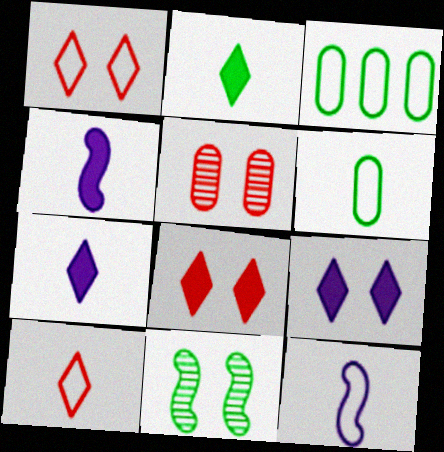[[1, 3, 12], 
[2, 3, 11], 
[6, 10, 12]]